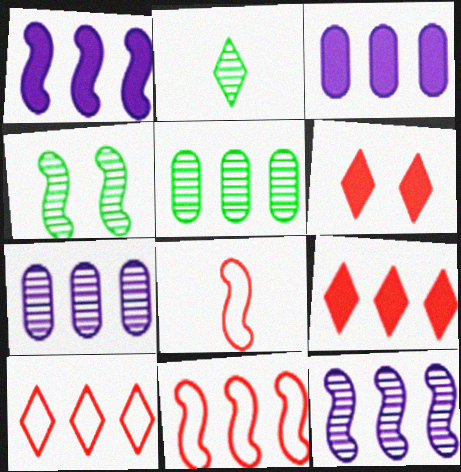[[1, 4, 8], 
[1, 5, 10], 
[2, 4, 5]]